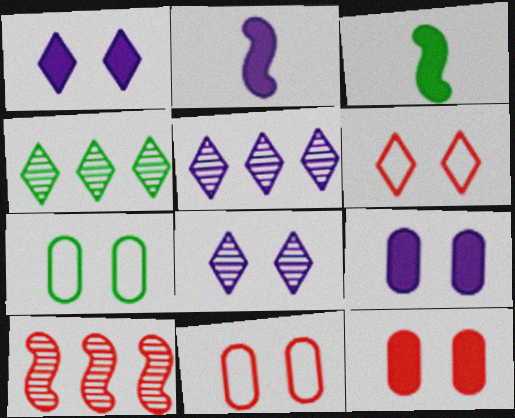[[2, 4, 11], 
[3, 4, 7], 
[3, 5, 11]]